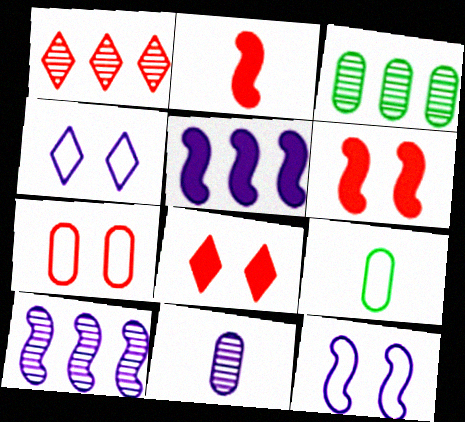[[1, 2, 7], 
[1, 3, 10], 
[2, 3, 4], 
[4, 5, 11], 
[8, 9, 10]]